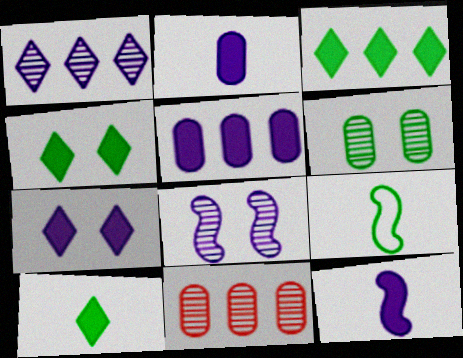[[3, 4, 10], 
[3, 6, 9], 
[5, 7, 12], 
[7, 9, 11]]